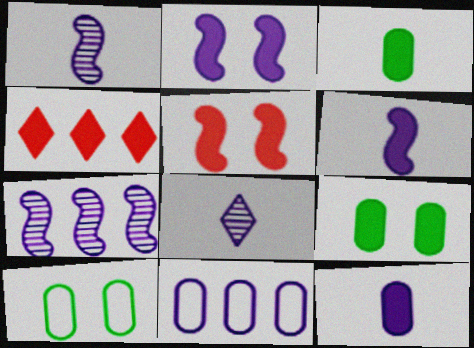[[1, 4, 10], 
[2, 3, 4], 
[2, 8, 11], 
[4, 6, 9]]